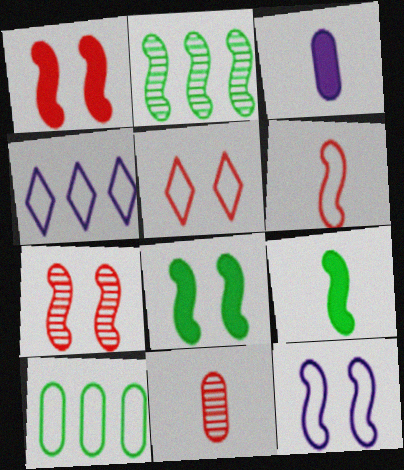[[2, 3, 5], 
[4, 8, 11], 
[7, 8, 12]]